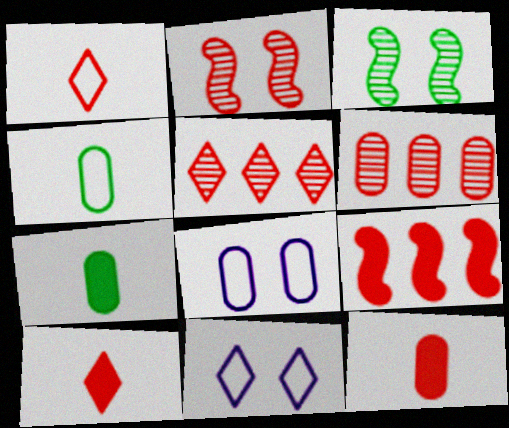[[6, 7, 8]]